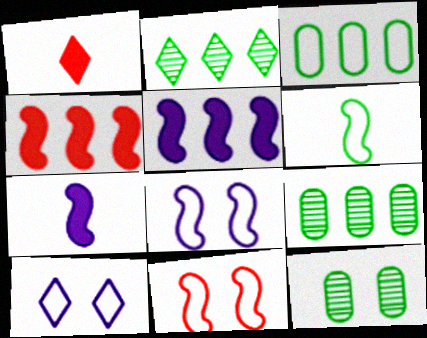[[1, 2, 10], 
[1, 8, 9]]